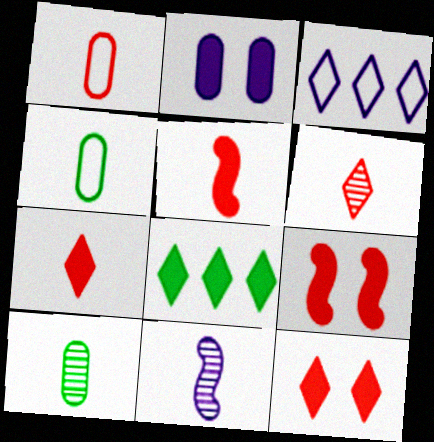[[1, 5, 6], 
[2, 3, 11], 
[2, 5, 8], 
[3, 9, 10], 
[4, 7, 11], 
[6, 10, 11]]